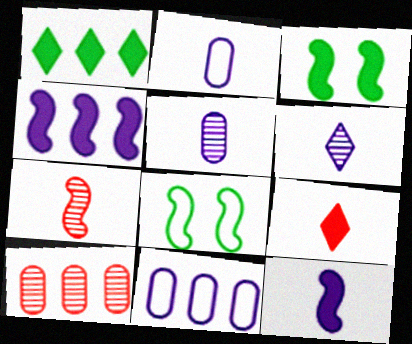[[2, 6, 12], 
[4, 7, 8]]